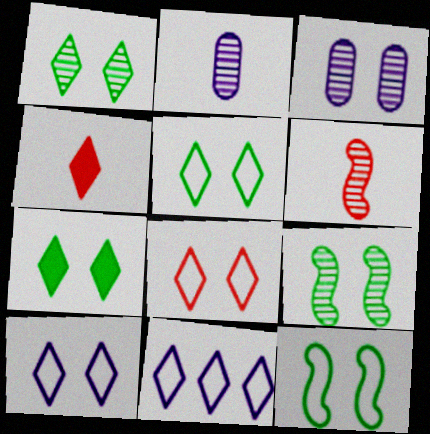[[1, 4, 11], 
[1, 5, 7], 
[5, 8, 10]]